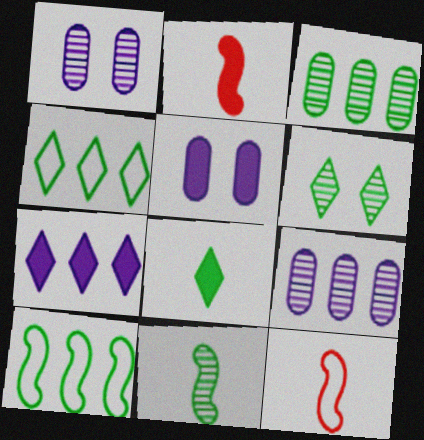[[1, 2, 4], 
[3, 6, 11], 
[4, 6, 8]]